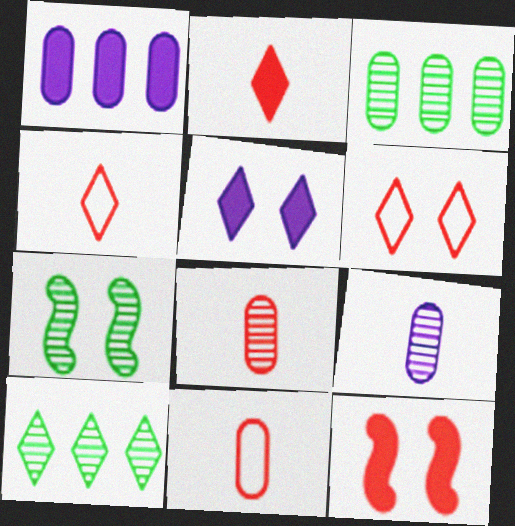[[1, 4, 7], 
[4, 5, 10]]